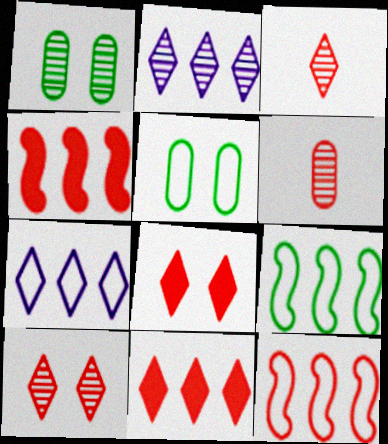[[6, 8, 12]]